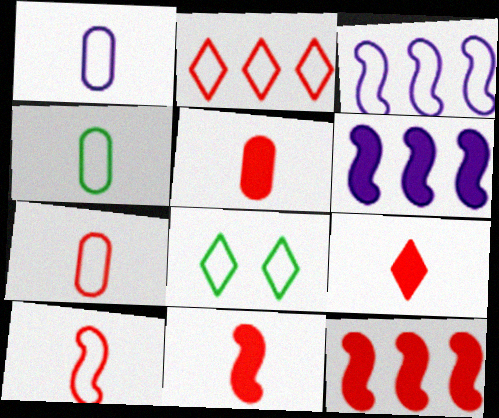[[1, 4, 7], 
[3, 7, 8], 
[5, 9, 11]]